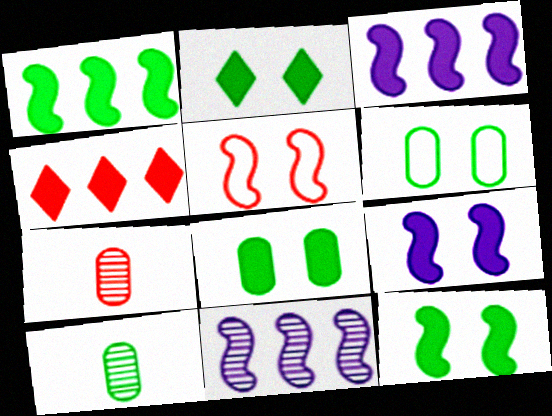[[2, 8, 12], 
[4, 5, 7]]